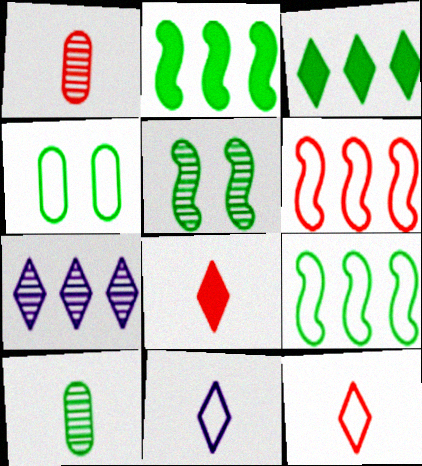[[1, 5, 7], 
[4, 6, 11]]